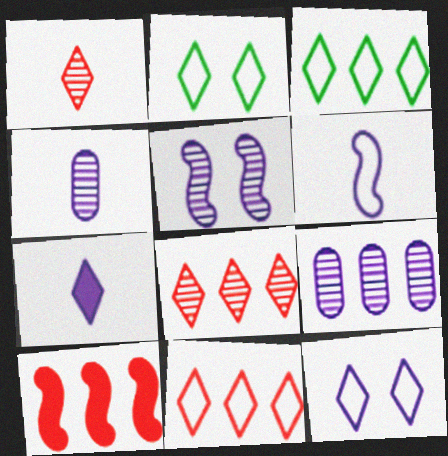[[2, 4, 10], 
[2, 7, 8], 
[3, 9, 10], 
[4, 6, 7]]